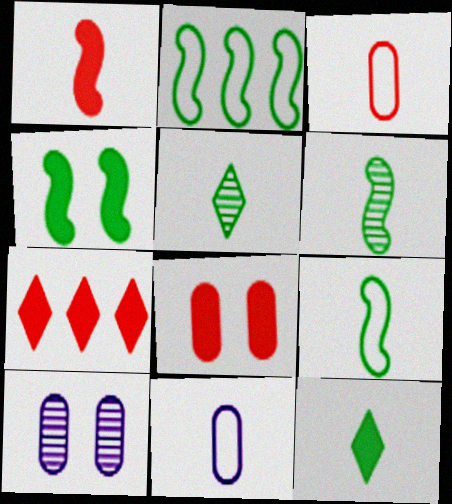[[1, 5, 11], 
[1, 7, 8], 
[2, 4, 6], 
[7, 9, 10]]